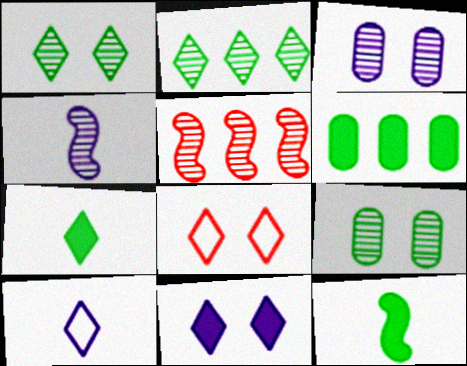[[1, 8, 11], 
[4, 6, 8]]